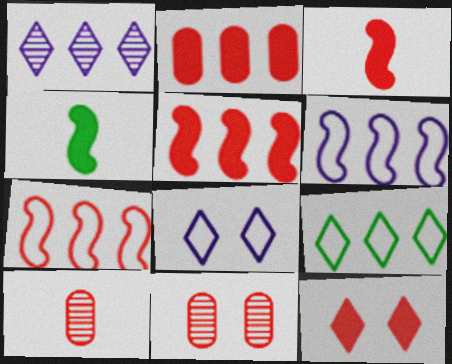[[2, 3, 12], 
[7, 10, 12]]